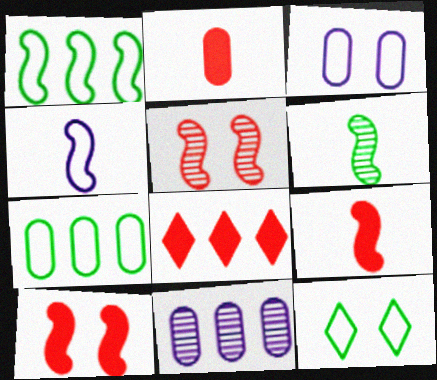[[1, 8, 11], 
[2, 8, 10], 
[3, 6, 8], 
[4, 6, 9], 
[9, 11, 12]]